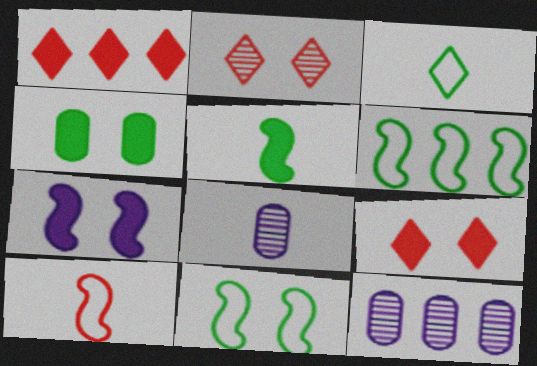[[1, 6, 12], 
[1, 8, 11], 
[4, 7, 9], 
[6, 8, 9]]